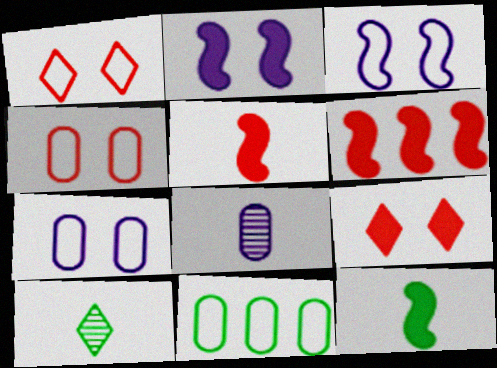[[2, 6, 12], 
[6, 7, 10]]